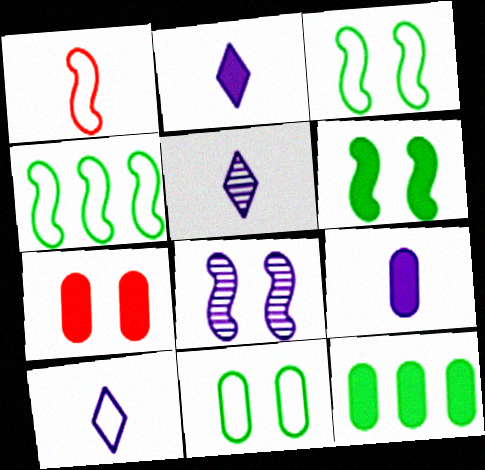[[2, 5, 10], 
[4, 5, 7], 
[7, 9, 12]]